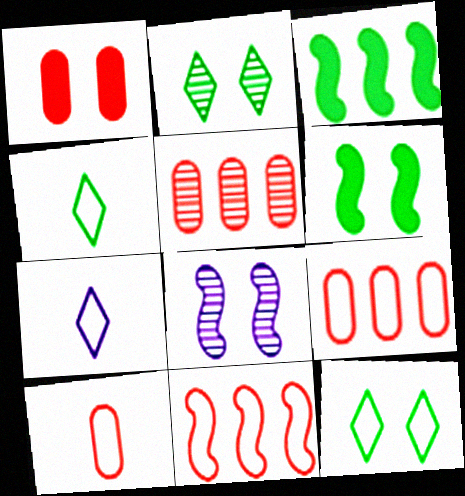[[1, 5, 10], 
[1, 8, 12], 
[5, 6, 7]]